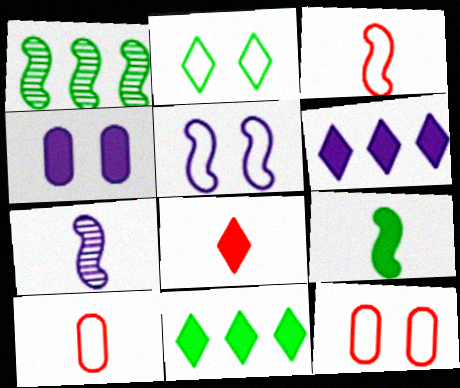[[2, 5, 12], 
[3, 7, 9], 
[7, 11, 12]]